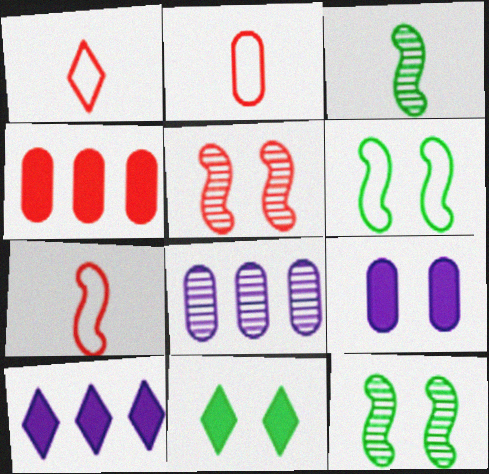[[1, 2, 7], 
[1, 4, 5], 
[2, 10, 12], 
[7, 8, 11]]